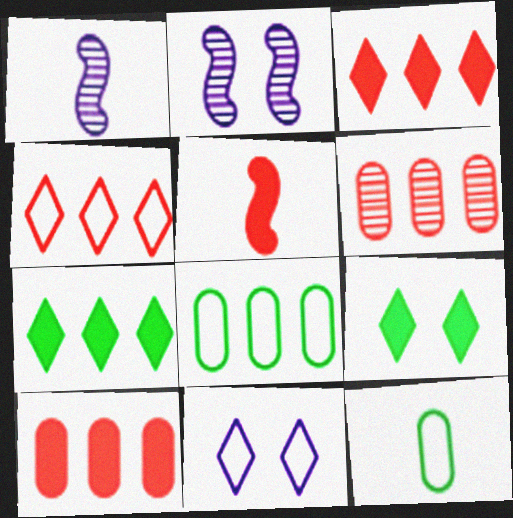[[2, 3, 12]]